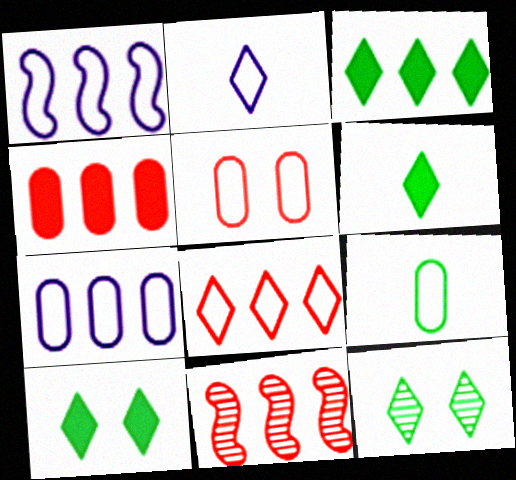[[3, 6, 10], 
[3, 7, 11], 
[4, 8, 11], 
[5, 7, 9]]